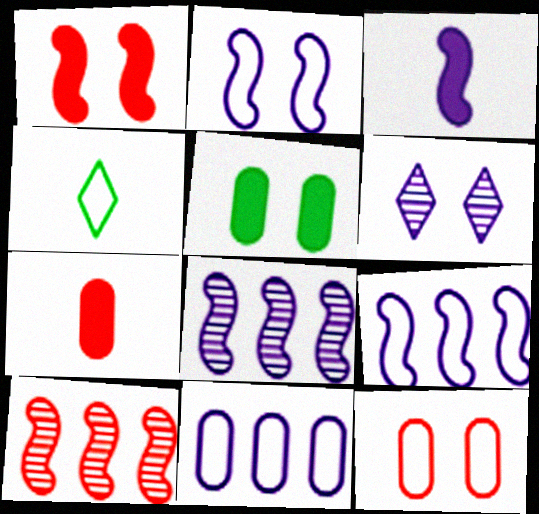[[2, 3, 8], 
[3, 6, 11], 
[4, 9, 12]]